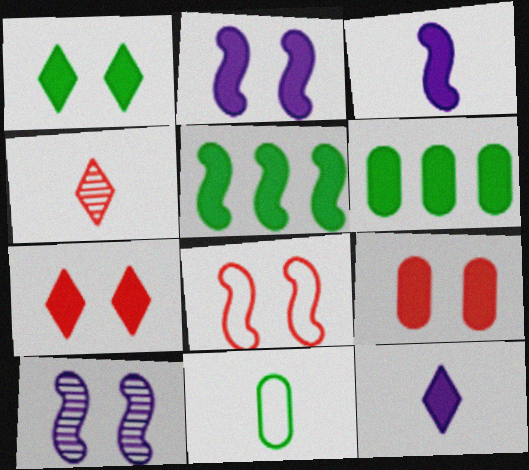[[1, 2, 9], 
[3, 4, 11], 
[3, 6, 7], 
[5, 9, 12]]